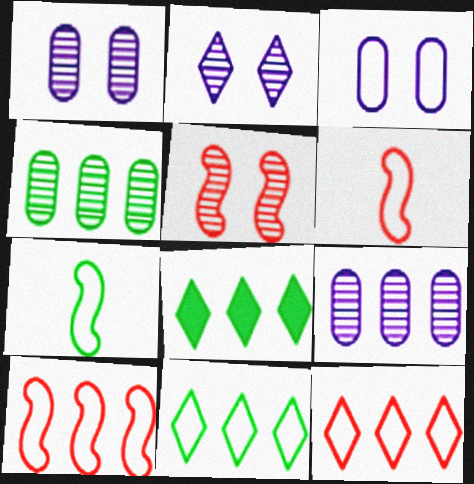[[1, 6, 8], 
[3, 6, 11], 
[3, 7, 12], 
[8, 9, 10]]